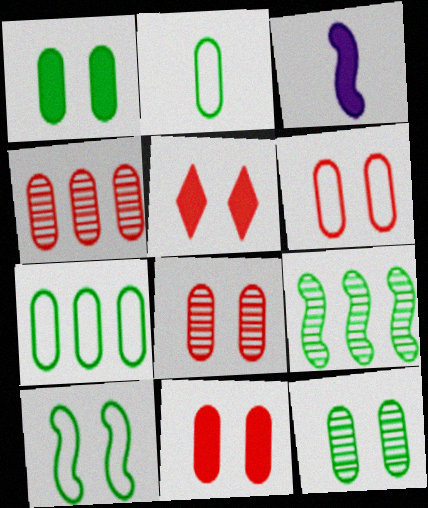[[6, 8, 11]]